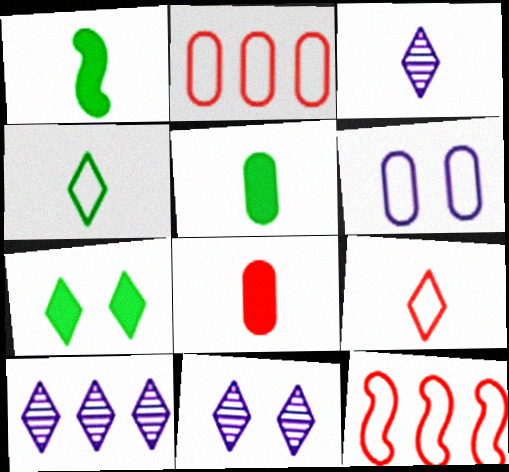[[1, 2, 11], 
[3, 10, 11], 
[4, 6, 12], 
[5, 11, 12], 
[7, 9, 10]]